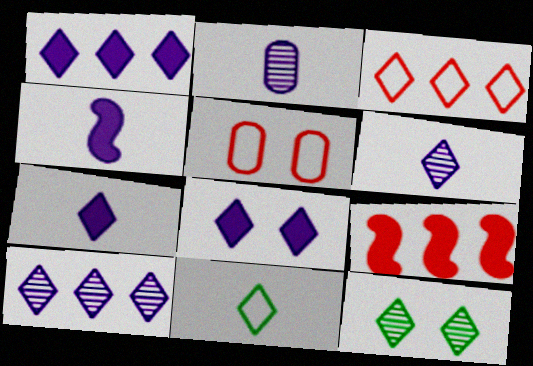[[1, 7, 8], 
[3, 7, 12]]